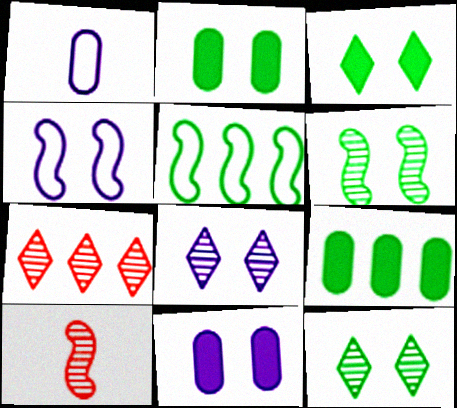[[4, 8, 11]]